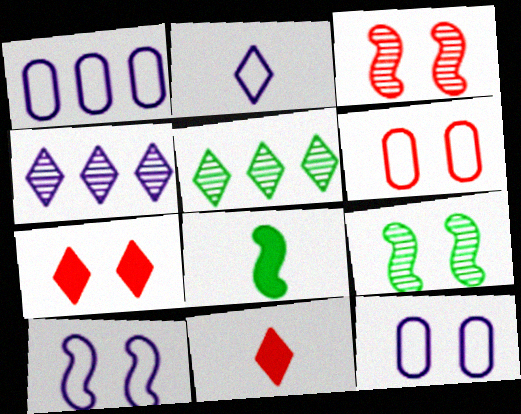[[1, 2, 10], 
[1, 9, 11], 
[2, 5, 7], 
[3, 6, 7], 
[4, 6, 8], 
[7, 9, 12]]